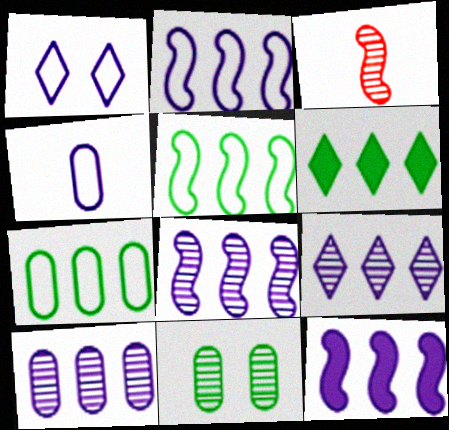[[1, 2, 4], 
[2, 8, 12], 
[3, 9, 11], 
[8, 9, 10]]